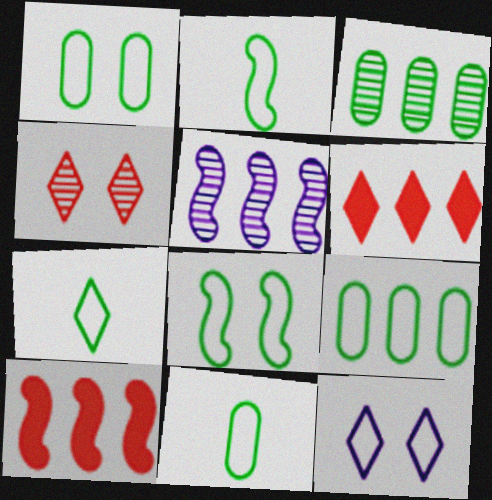[[1, 9, 11], 
[2, 7, 11], 
[5, 6, 9], 
[7, 8, 9]]